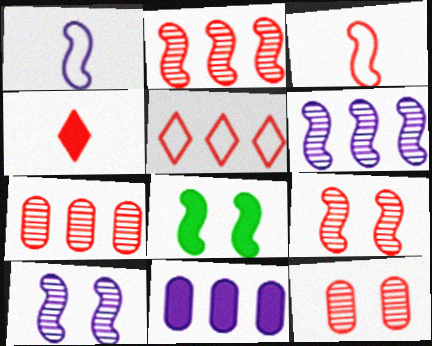[[1, 2, 8], 
[3, 6, 8], 
[4, 8, 11]]